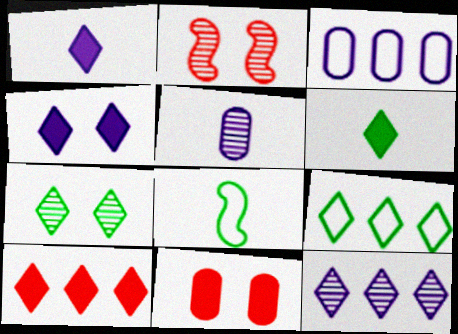[[2, 3, 6], 
[4, 6, 10], 
[6, 7, 9], 
[8, 11, 12], 
[9, 10, 12]]